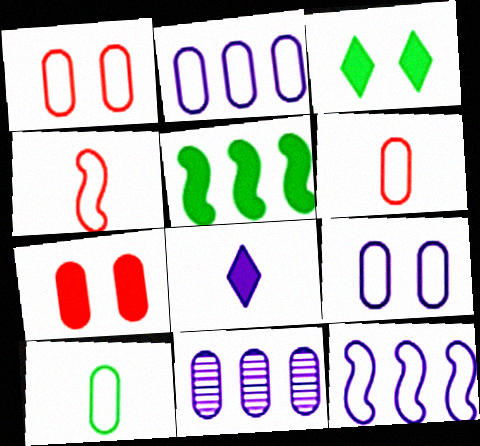[[1, 2, 10], 
[3, 4, 11], 
[5, 7, 8], 
[7, 10, 11]]